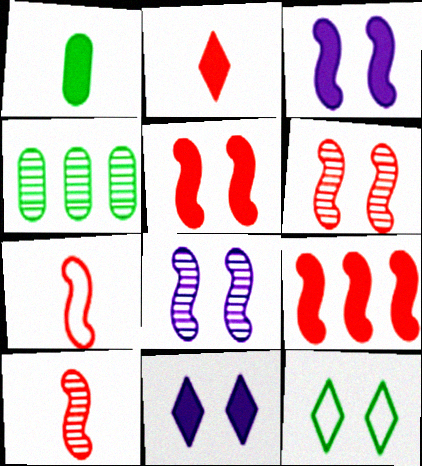[[1, 9, 11], 
[4, 7, 11], 
[6, 7, 9]]